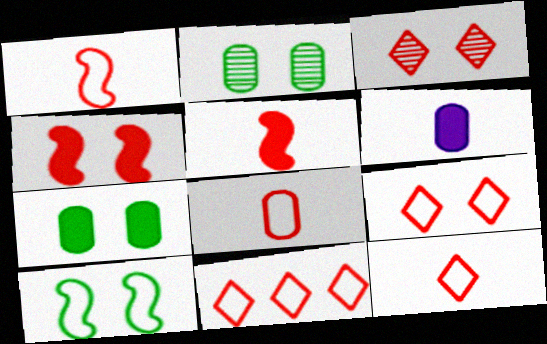[[1, 8, 12], 
[9, 11, 12]]